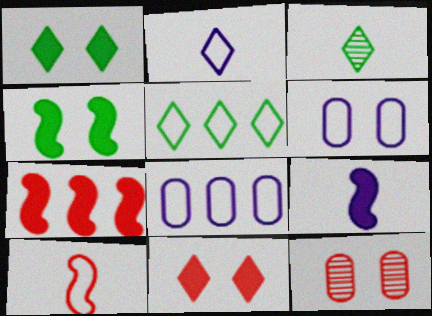[[1, 3, 5], 
[3, 6, 7], 
[4, 7, 9], 
[5, 6, 10], 
[5, 9, 12]]